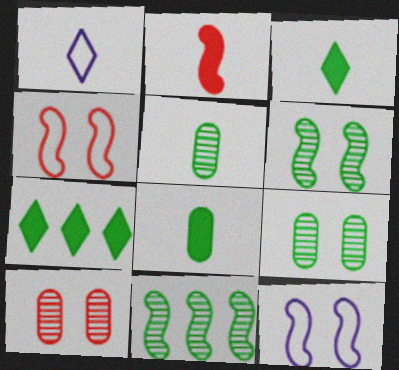[[1, 2, 5], 
[2, 11, 12]]